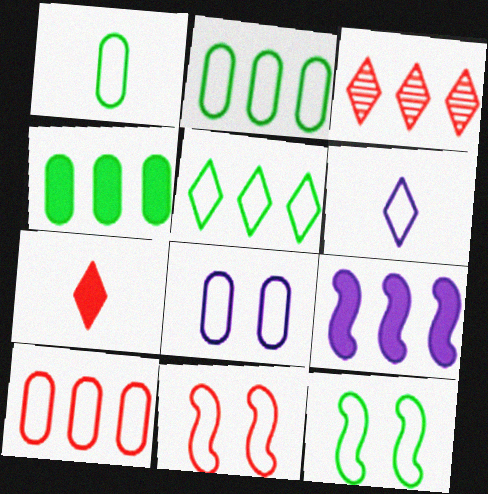[[1, 5, 12], 
[1, 8, 10], 
[2, 3, 9], 
[2, 6, 11], 
[6, 10, 12]]